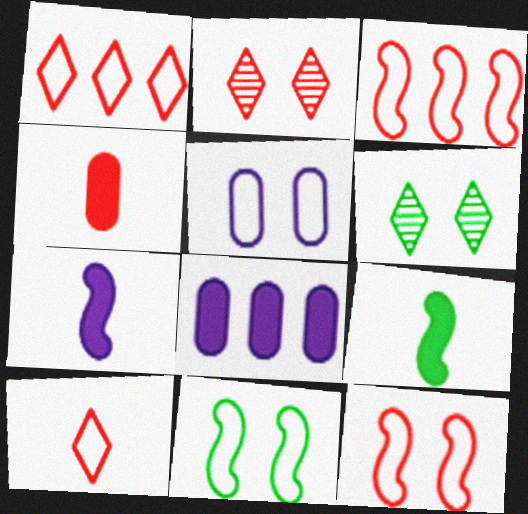[[2, 3, 4]]